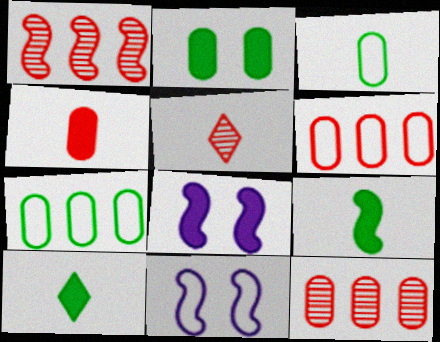[[1, 9, 11], 
[5, 7, 8], 
[10, 11, 12]]